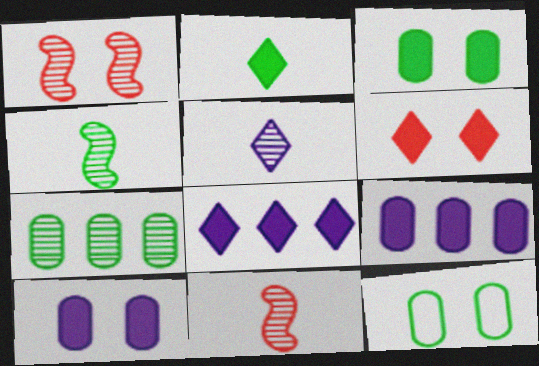[[1, 5, 7], 
[2, 6, 8], 
[8, 11, 12]]